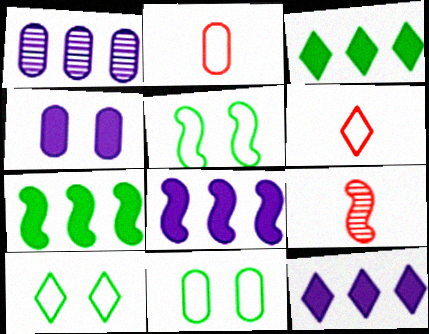[[5, 8, 9], 
[5, 10, 11], 
[9, 11, 12]]